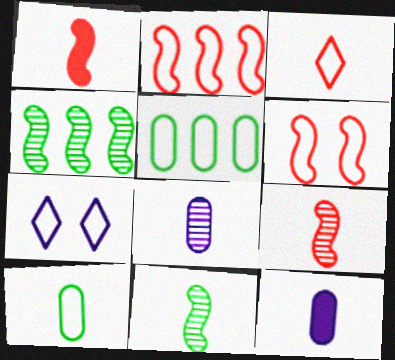[[2, 7, 10], 
[3, 11, 12]]